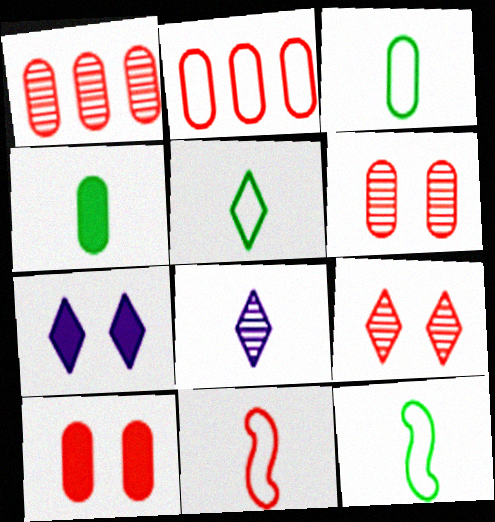[[1, 7, 12], 
[3, 5, 12], 
[4, 8, 11]]